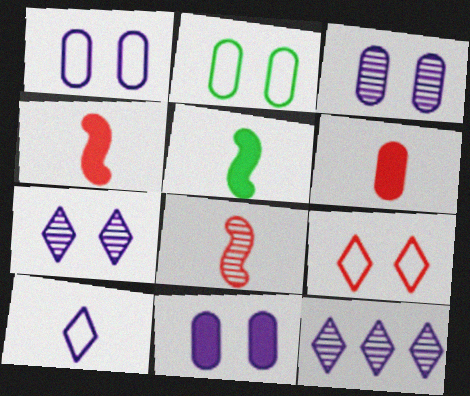[[1, 3, 11], 
[2, 4, 12]]